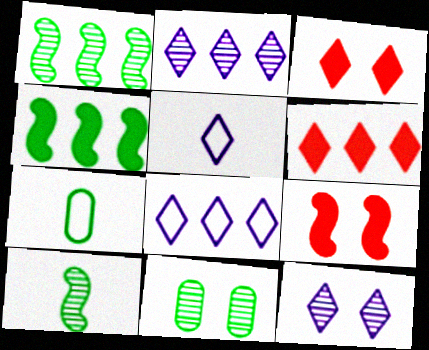[[2, 7, 9]]